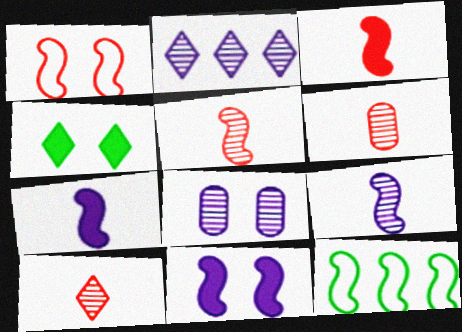[[1, 4, 8], 
[2, 8, 9], 
[5, 6, 10], 
[5, 11, 12]]